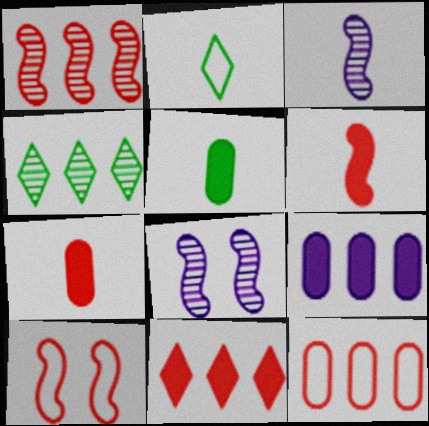[[1, 6, 10], 
[1, 11, 12], 
[2, 3, 7]]